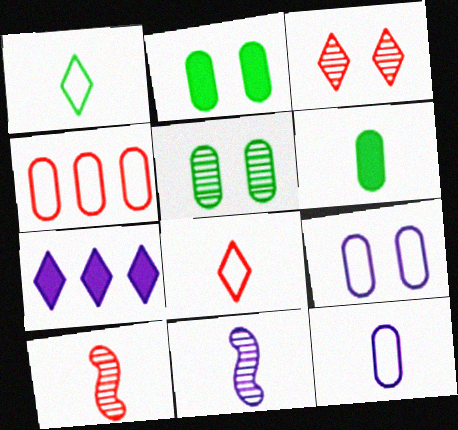[[1, 3, 7], 
[6, 8, 11], 
[7, 9, 11]]